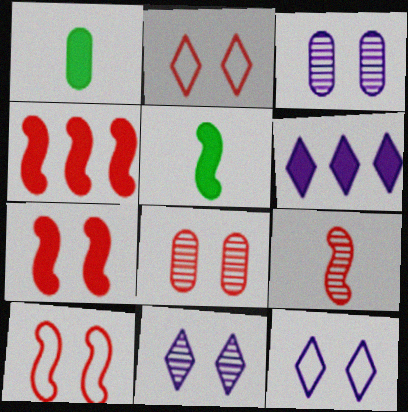[[1, 6, 7], 
[2, 7, 8], 
[4, 9, 10]]